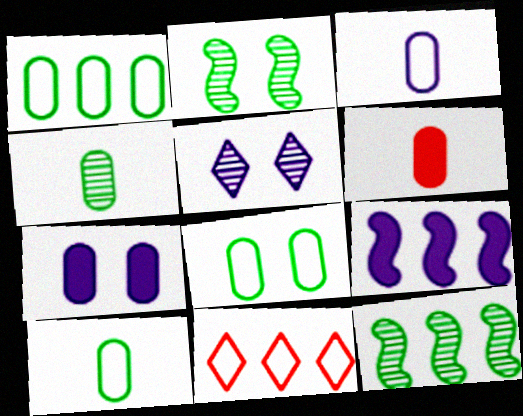[[1, 8, 10], 
[3, 4, 6], 
[3, 5, 9]]